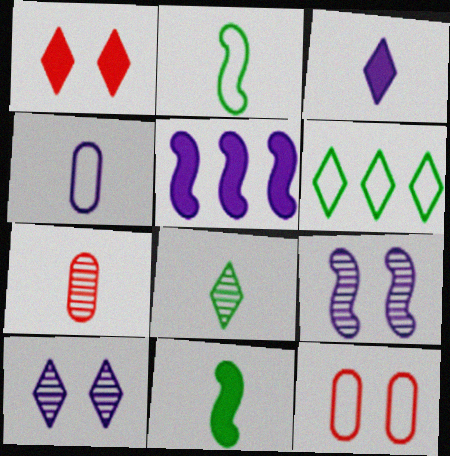[[2, 3, 7], 
[4, 5, 10], 
[5, 8, 12]]